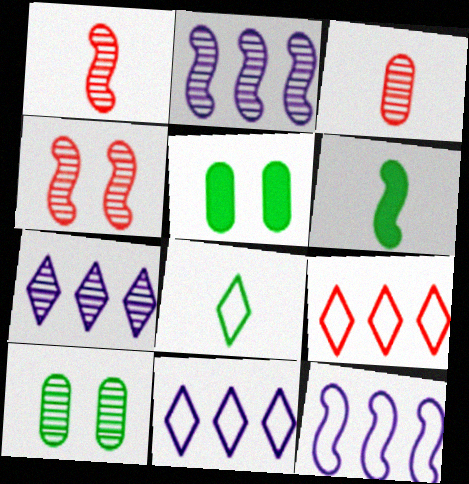[[1, 5, 11], 
[1, 7, 10], 
[4, 6, 12]]